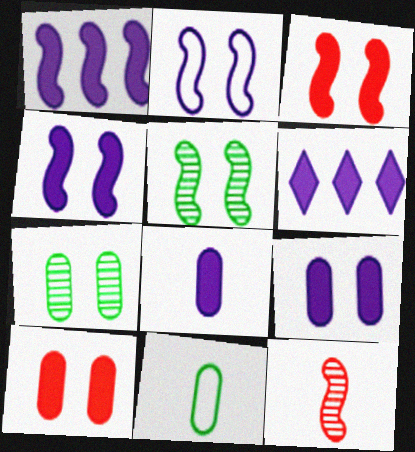[[2, 3, 5], 
[4, 6, 8]]